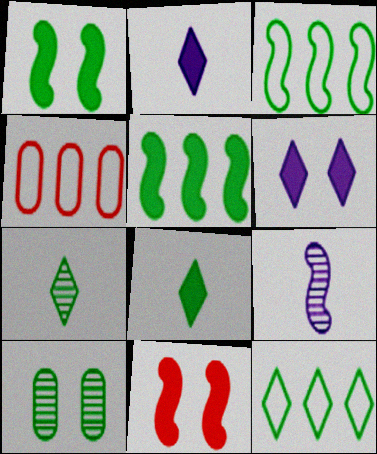[[3, 8, 10], 
[3, 9, 11]]